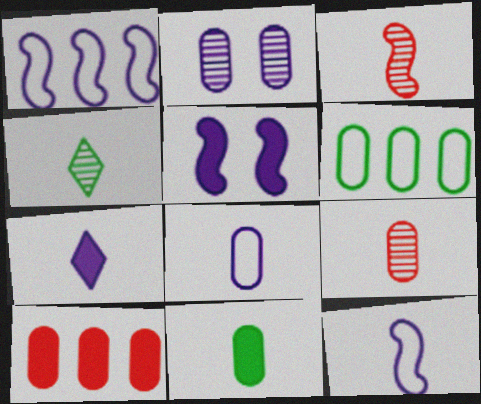[[1, 2, 7], 
[8, 9, 11]]